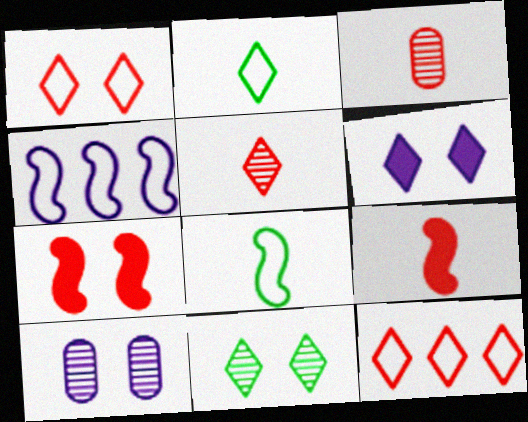[[1, 6, 11], 
[3, 7, 12]]